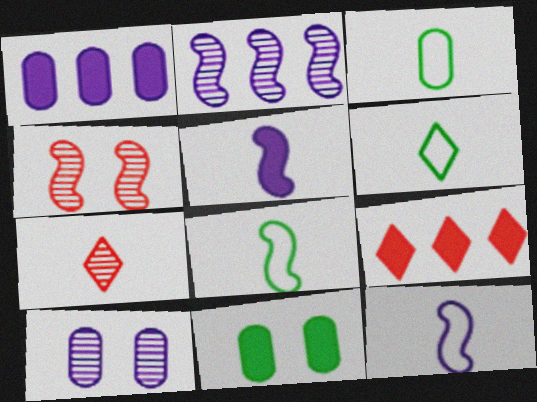[[1, 4, 6], 
[3, 5, 7], 
[3, 6, 8], 
[5, 9, 11], 
[8, 9, 10]]